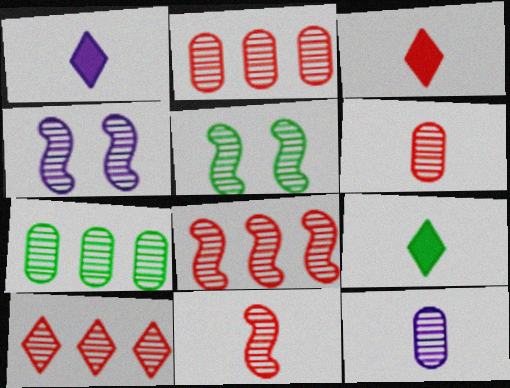[[1, 3, 9], 
[2, 8, 10], 
[5, 10, 12]]